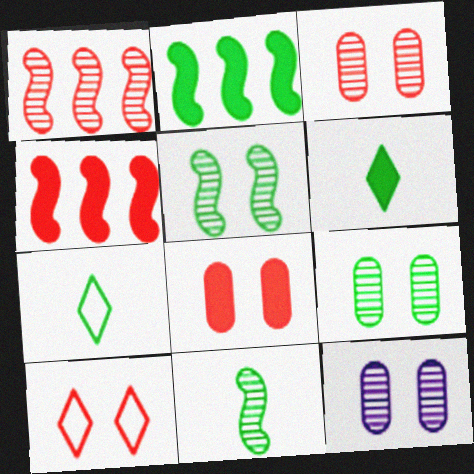[[2, 7, 9], 
[3, 9, 12], 
[4, 7, 12]]